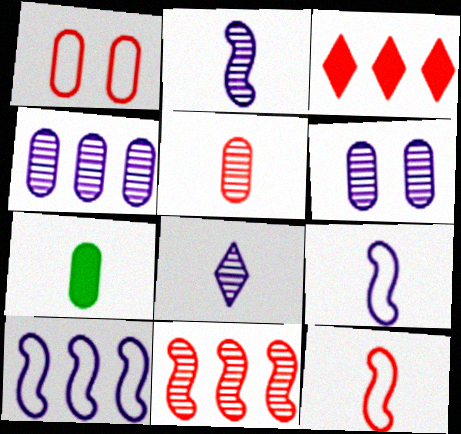[[1, 4, 7], 
[7, 8, 12]]